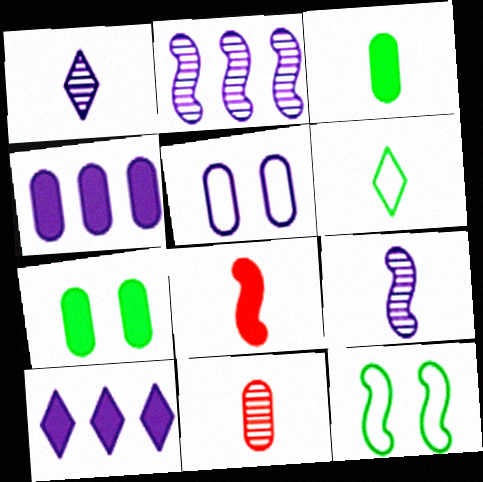[[2, 8, 12], 
[5, 9, 10], 
[7, 8, 10], 
[10, 11, 12]]